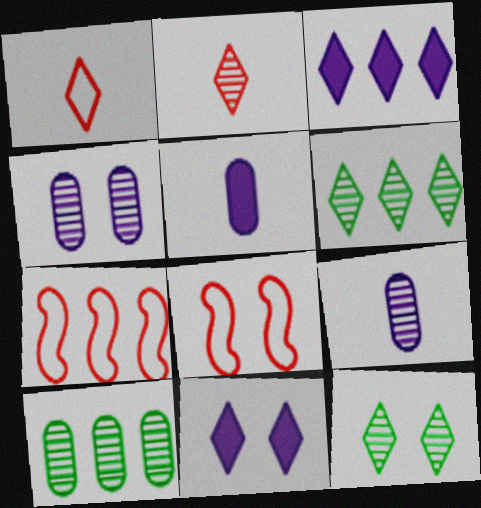[[1, 3, 12], 
[1, 6, 11], 
[3, 7, 10], 
[5, 6, 8], 
[5, 7, 12]]